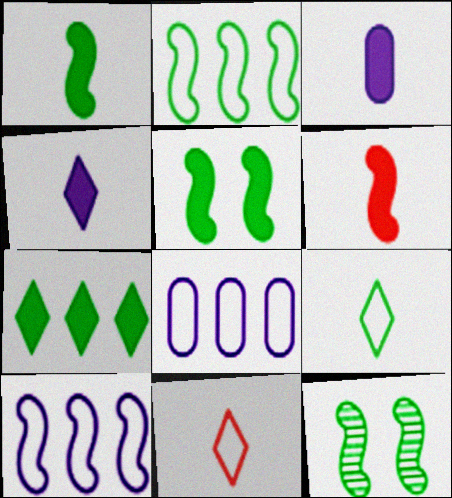[[1, 2, 12], 
[6, 10, 12]]